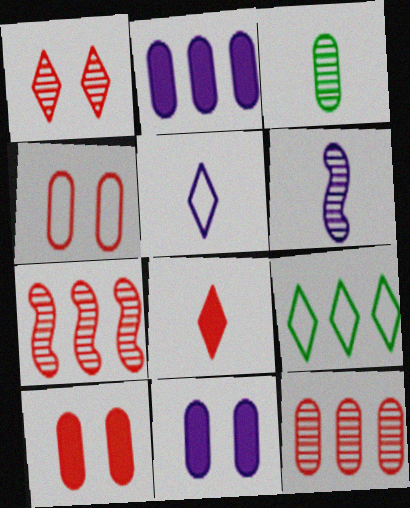[[2, 3, 4], 
[2, 7, 9], 
[4, 7, 8], 
[6, 9, 10]]